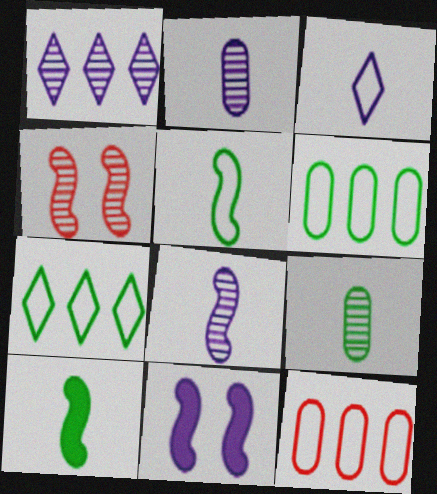[[1, 4, 9]]